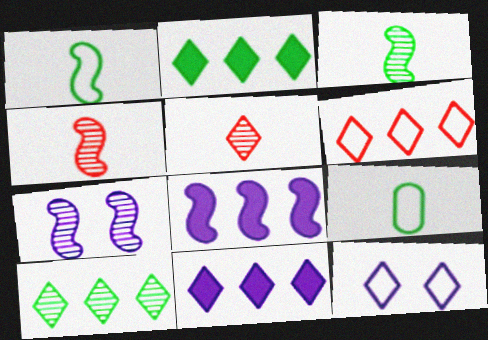[[2, 5, 12], 
[6, 10, 11]]